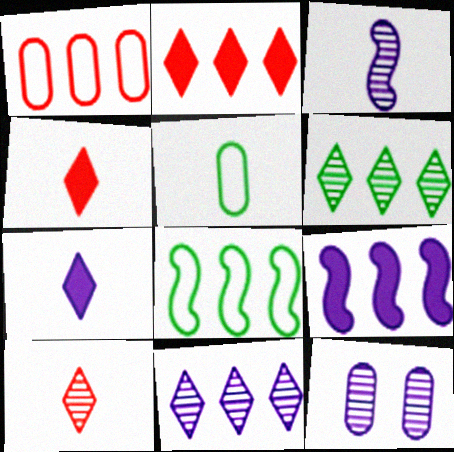[[1, 6, 9], 
[3, 4, 5], 
[3, 11, 12], 
[4, 8, 12]]